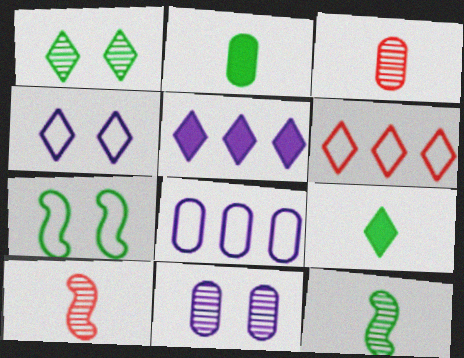[[3, 5, 7]]